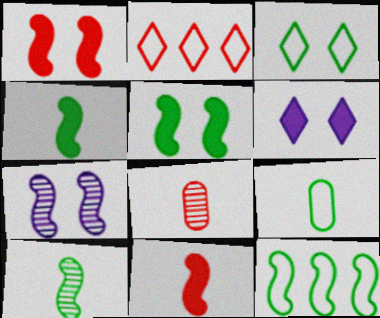[[1, 2, 8], 
[3, 9, 12], 
[5, 10, 12], 
[6, 8, 12], 
[7, 11, 12]]